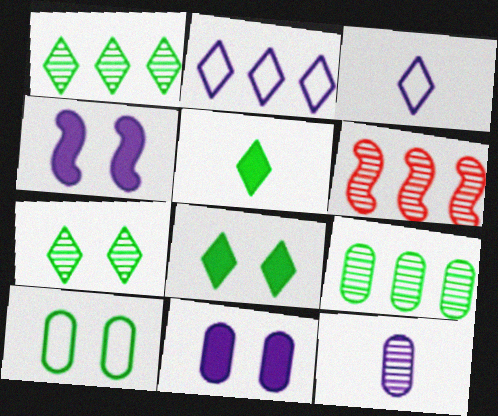[[2, 4, 12], 
[6, 7, 12]]